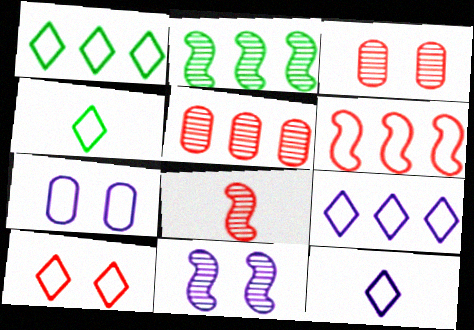[[1, 10, 12], 
[2, 8, 11], 
[4, 6, 7], 
[4, 9, 10]]